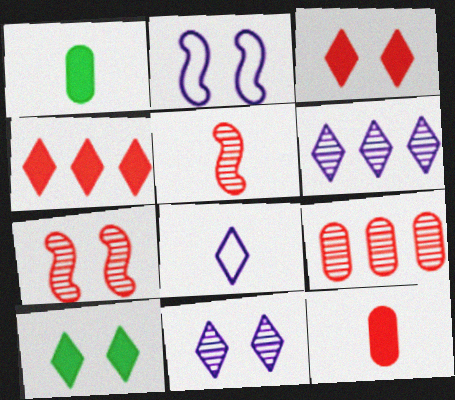[[1, 5, 8]]